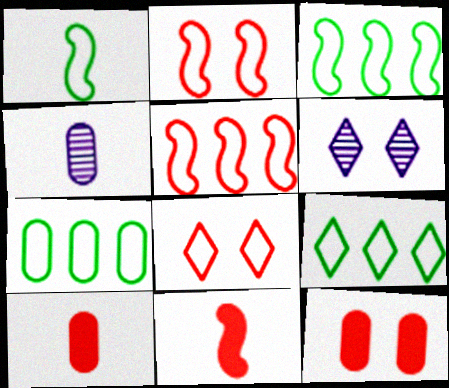[[3, 6, 10], 
[3, 7, 9], 
[4, 7, 12], 
[6, 7, 11]]